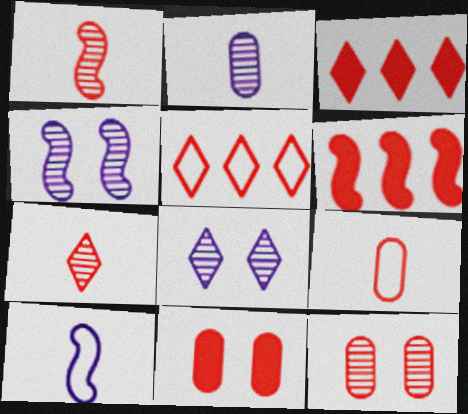[[1, 5, 11]]